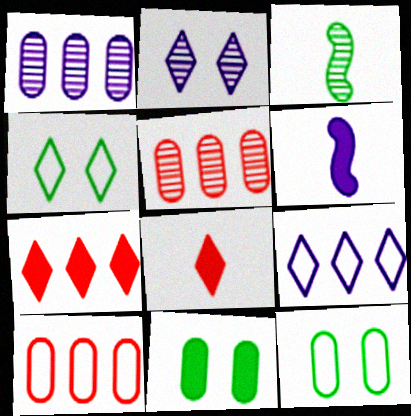[[2, 3, 5], 
[4, 5, 6], 
[6, 7, 11]]